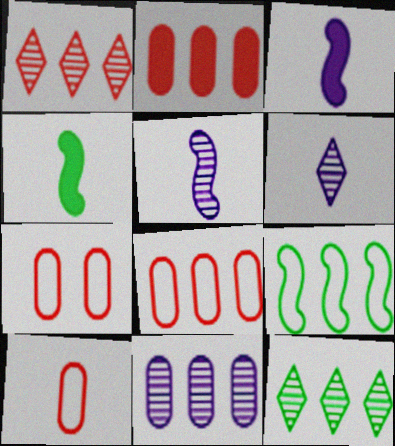[[3, 7, 12], 
[4, 6, 10], 
[7, 8, 10]]